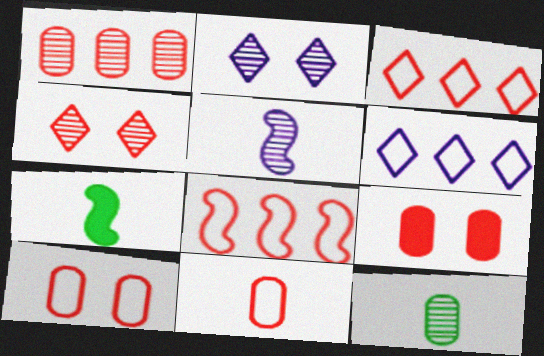[[1, 9, 11]]